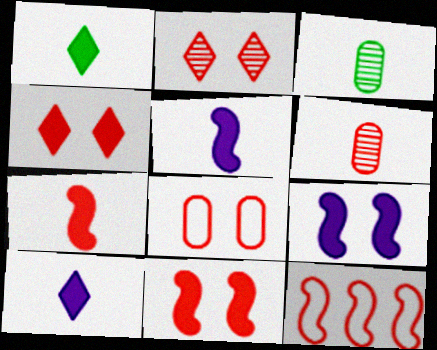[[2, 8, 11], 
[4, 6, 12]]